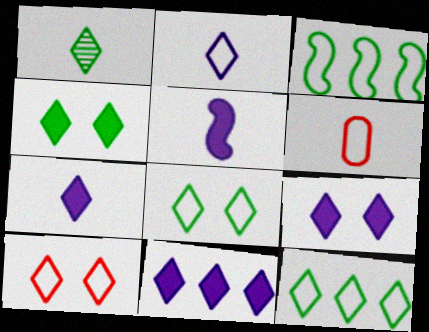[[1, 4, 12], 
[1, 5, 6], 
[1, 10, 11], 
[2, 10, 12], 
[7, 9, 11]]